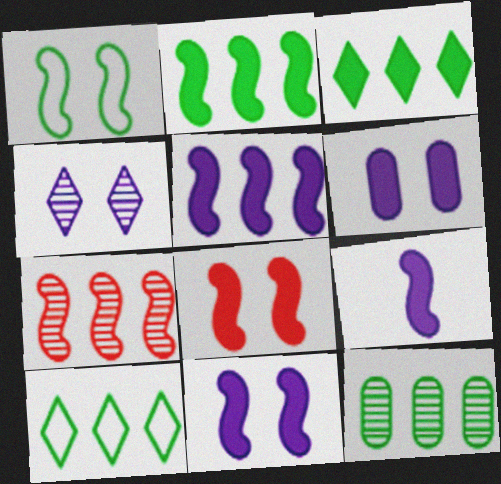[[1, 7, 9], 
[2, 8, 9], 
[2, 10, 12], 
[5, 9, 11]]